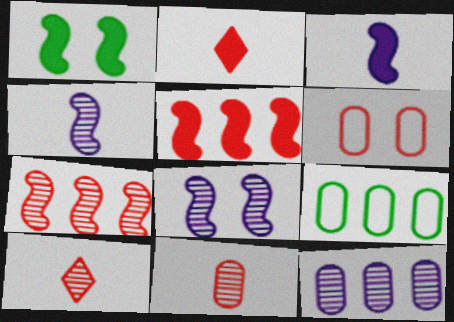[[1, 3, 5], 
[2, 6, 7], 
[2, 8, 9], 
[5, 6, 10]]